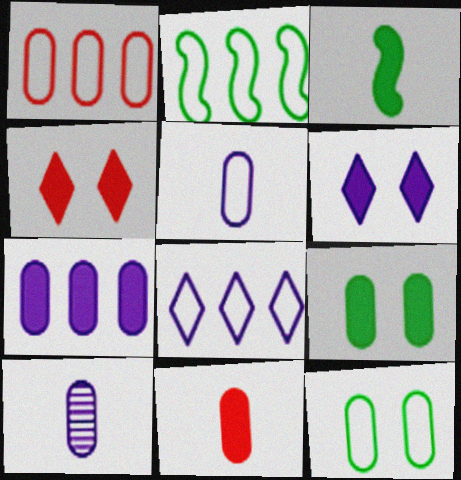[[1, 2, 8], 
[1, 5, 12], 
[1, 9, 10], 
[2, 4, 10], 
[3, 4, 7], 
[7, 9, 11]]